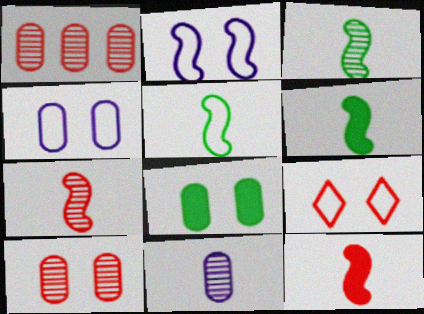[[1, 9, 12], 
[3, 5, 6], 
[4, 8, 10]]